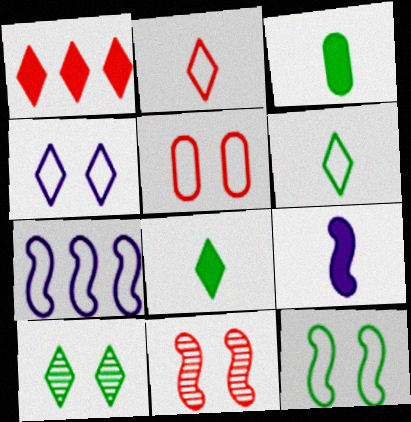[[4, 5, 12], 
[5, 6, 7]]